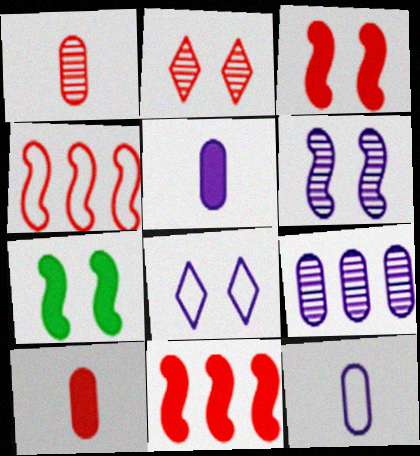[[2, 4, 10]]